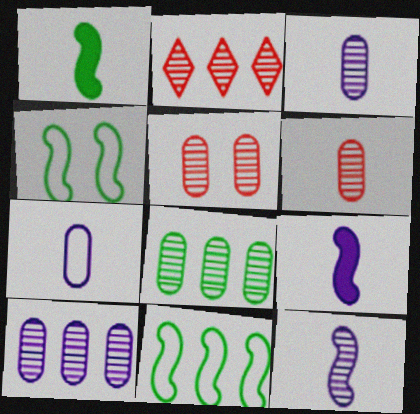[[3, 5, 8]]